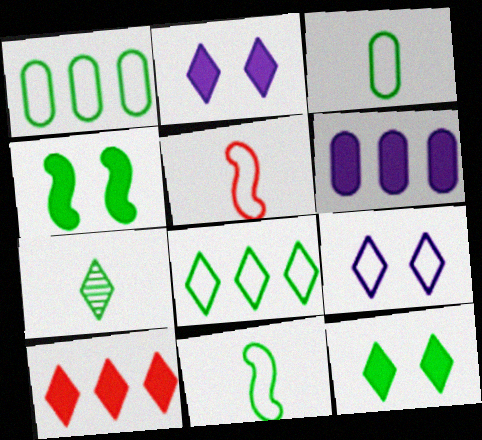[[1, 4, 7], 
[1, 5, 9], 
[7, 8, 12], 
[7, 9, 10]]